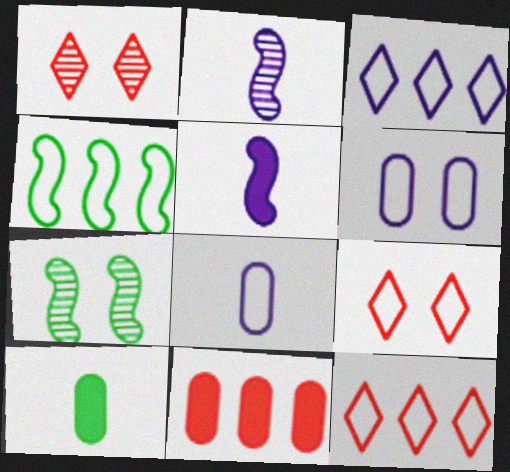[[4, 8, 9]]